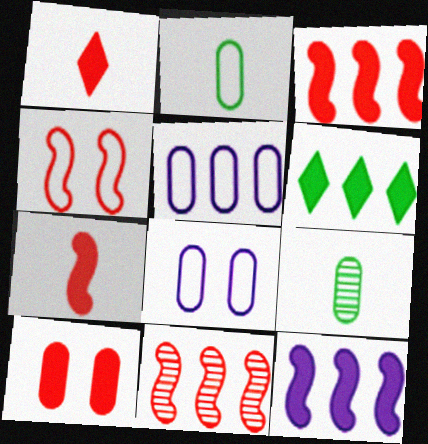[[1, 3, 10], 
[4, 7, 11], 
[5, 6, 11], 
[5, 9, 10]]